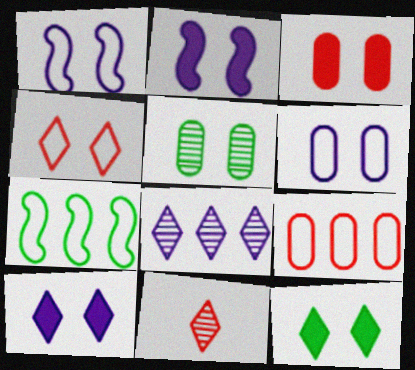[[2, 3, 12], 
[2, 4, 5], 
[3, 5, 6]]